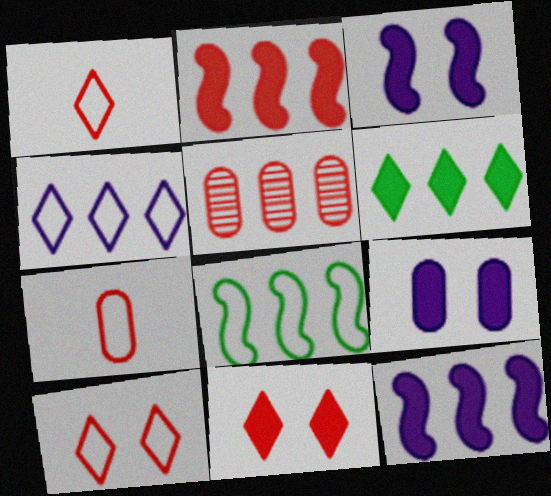[]